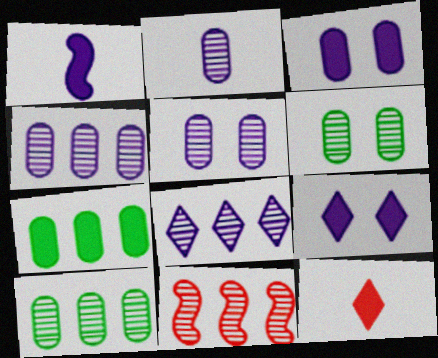[[2, 4, 5], 
[8, 10, 11]]